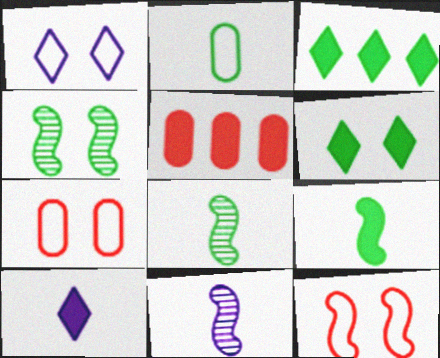[[1, 5, 8], 
[2, 3, 4], 
[3, 7, 11]]